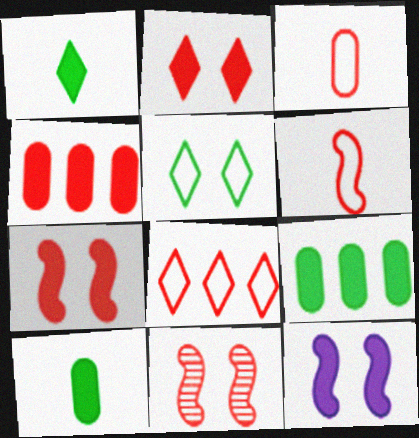[[1, 4, 12]]